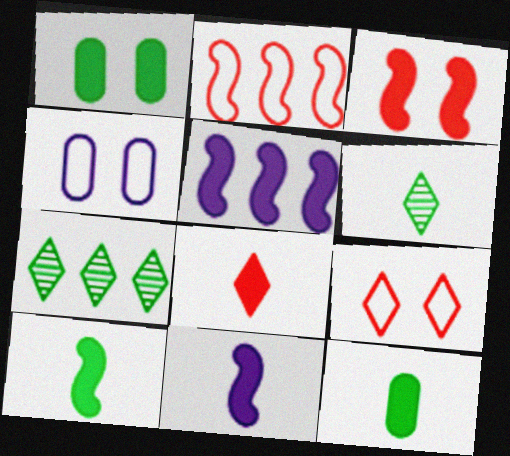[[1, 5, 8], 
[3, 5, 10], 
[8, 11, 12]]